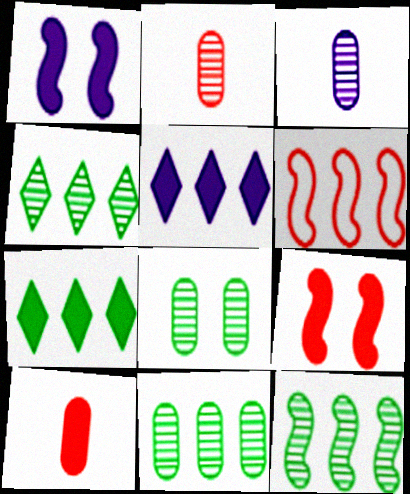[[1, 7, 10], 
[4, 11, 12], 
[5, 6, 11]]